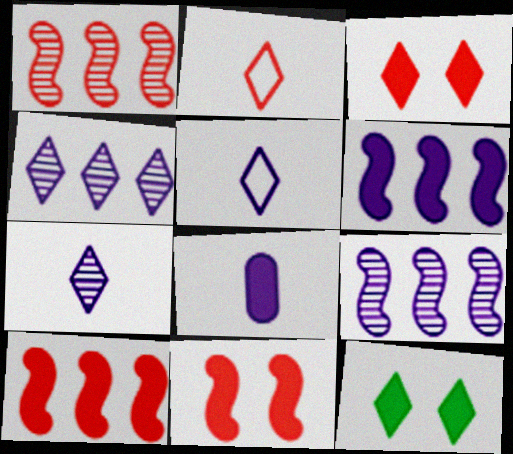[[2, 4, 12], 
[8, 10, 12]]